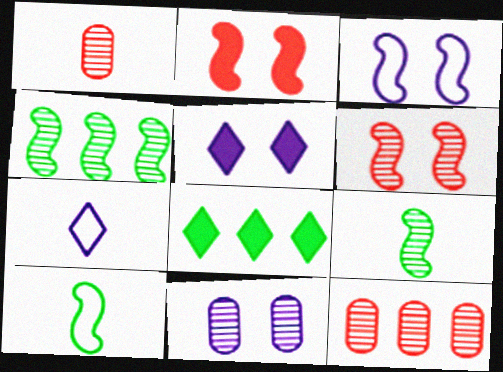[[1, 3, 8], 
[3, 5, 11], 
[5, 10, 12]]